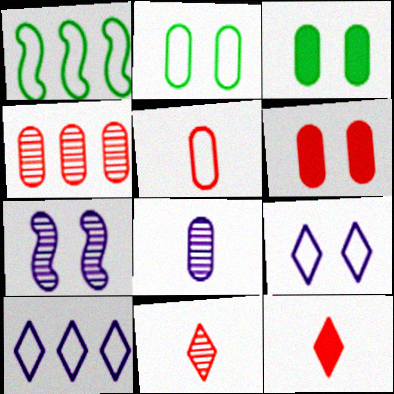[[1, 5, 9], 
[4, 5, 6]]